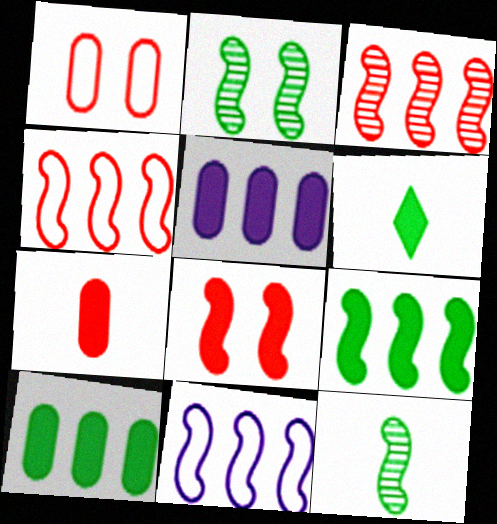[[3, 9, 11], 
[5, 6, 8], 
[8, 11, 12]]